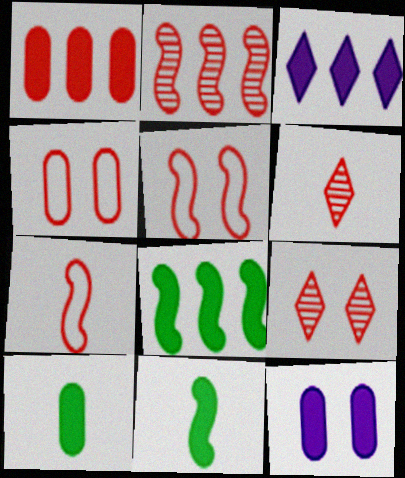[[1, 3, 8], 
[1, 5, 6], 
[1, 7, 9], 
[1, 10, 12]]